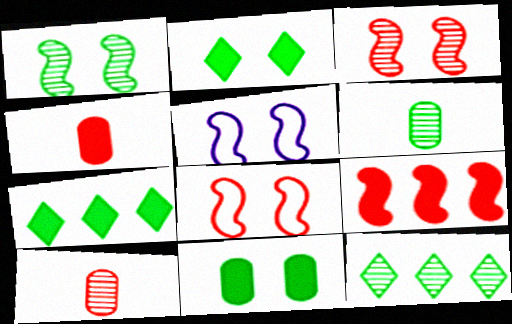[[1, 6, 12], 
[4, 5, 12], 
[5, 7, 10]]